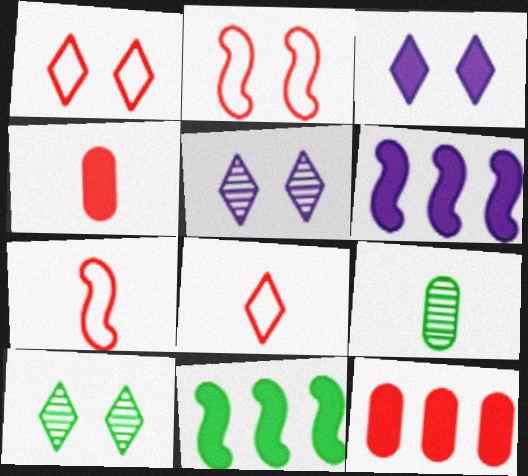[[1, 3, 10], 
[1, 6, 9], 
[3, 4, 11]]